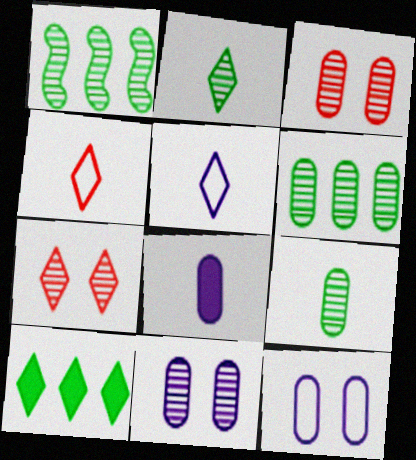[[5, 7, 10]]